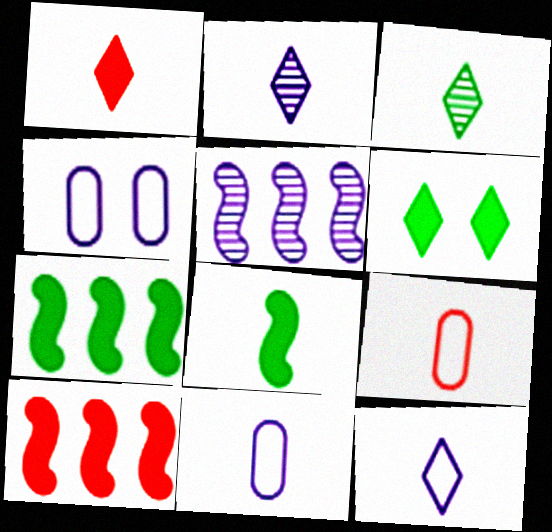[[1, 3, 12], 
[2, 8, 9], 
[3, 4, 10], 
[5, 6, 9]]